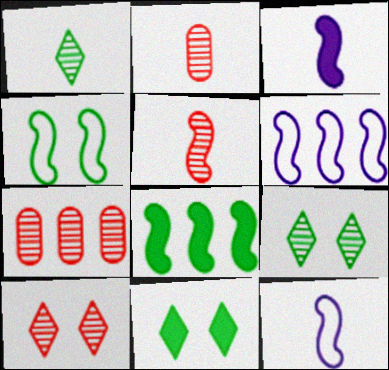[[2, 6, 11], 
[5, 7, 10], 
[7, 11, 12]]